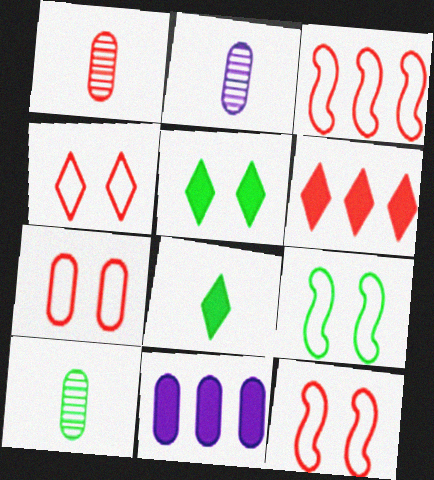[[1, 2, 10], 
[1, 6, 12], 
[2, 3, 5], 
[2, 6, 9], 
[4, 7, 12], 
[7, 10, 11]]